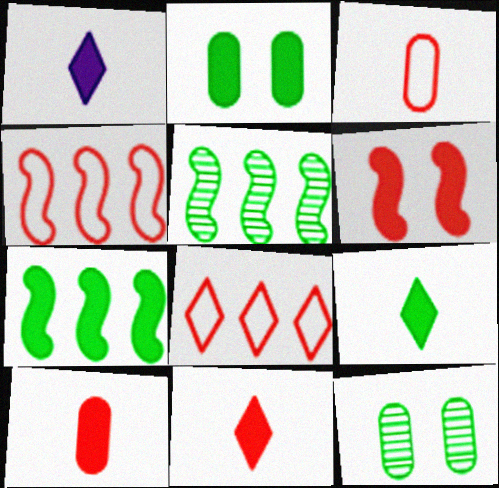[[1, 4, 12], 
[1, 9, 11], 
[2, 7, 9]]